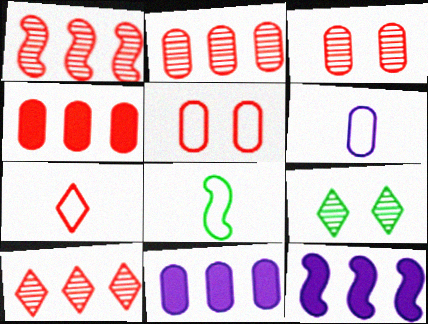[[1, 2, 10], 
[6, 7, 8]]